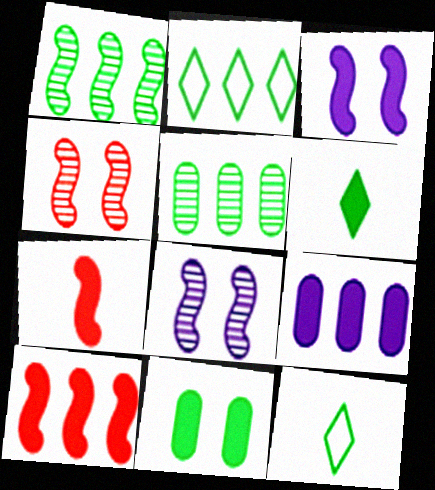[[1, 11, 12], 
[4, 9, 12]]